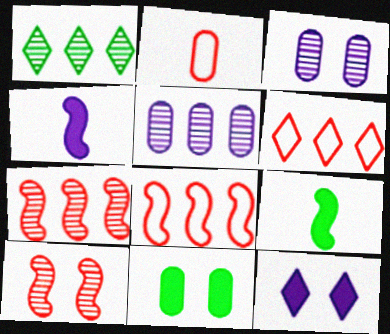[[1, 5, 7], 
[2, 5, 11], 
[3, 6, 9]]